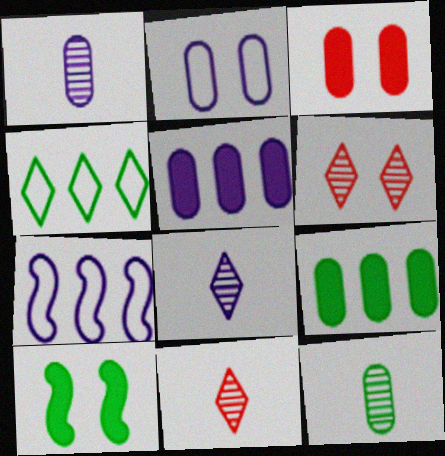[[1, 2, 5], 
[2, 6, 10], 
[4, 10, 12]]